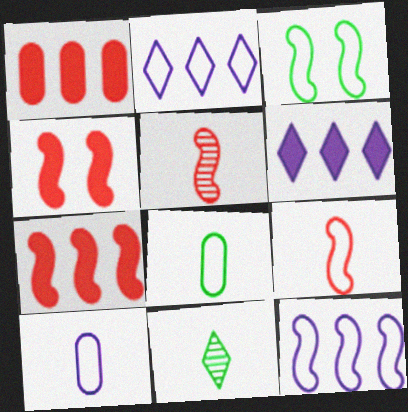[[3, 9, 12]]